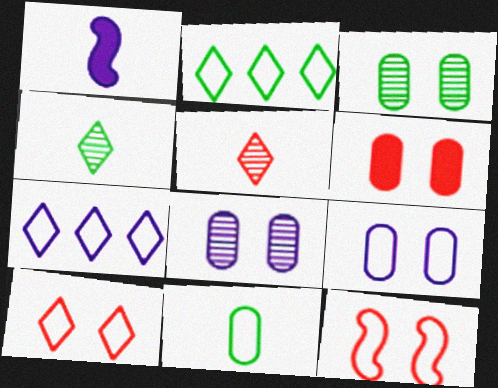[[1, 5, 11], 
[1, 7, 8], 
[3, 6, 9], 
[7, 11, 12]]